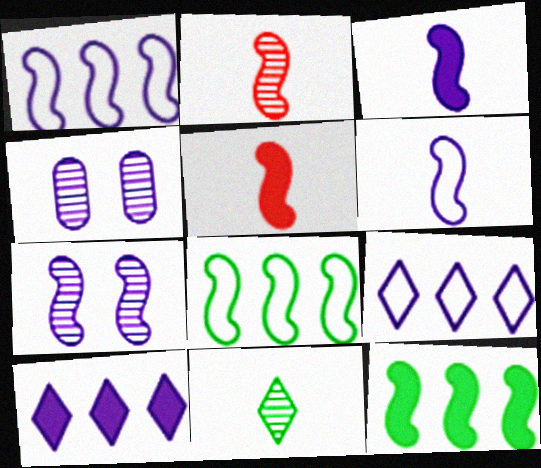[[1, 3, 7], 
[3, 4, 9], 
[4, 6, 10], 
[5, 7, 8]]